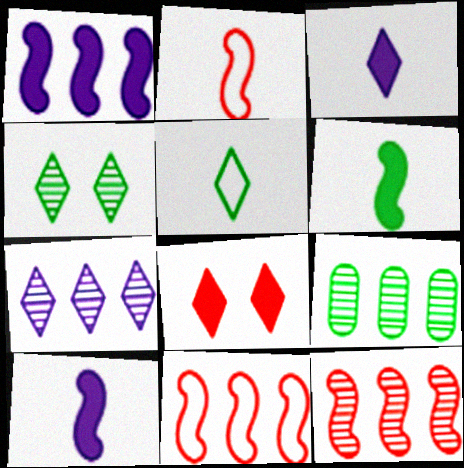[[5, 7, 8], 
[7, 9, 12]]